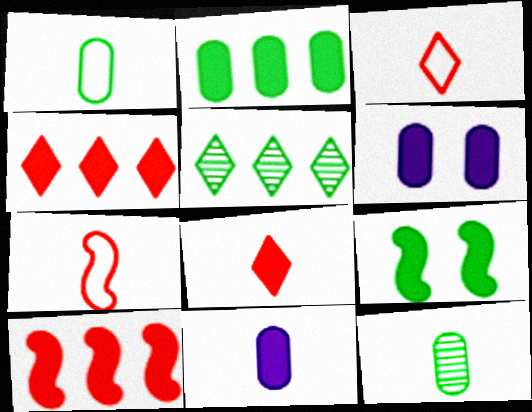[[1, 5, 9], 
[4, 9, 11], 
[5, 6, 7]]